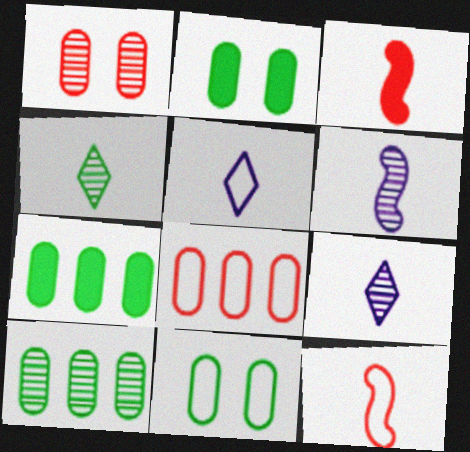[]